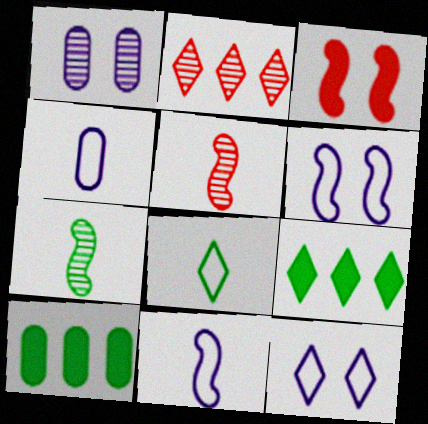[[1, 2, 7], 
[5, 10, 12]]